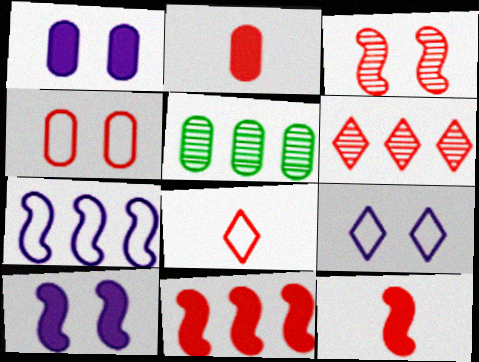[[4, 6, 12], 
[5, 8, 10], 
[5, 9, 12]]